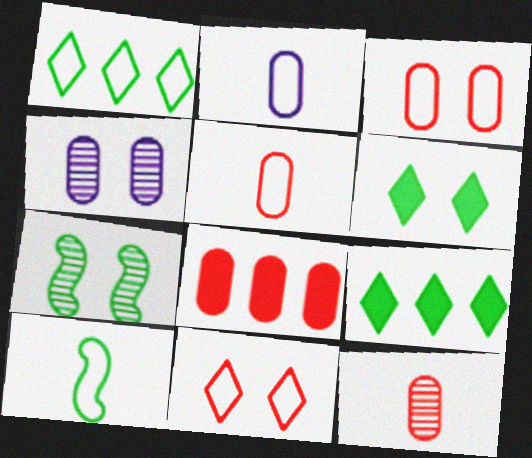[[3, 8, 12]]